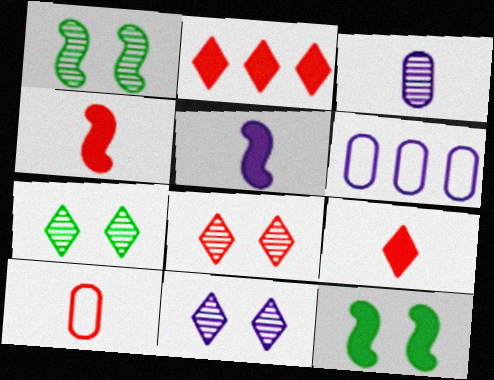[[1, 6, 9], 
[4, 6, 7], 
[5, 6, 11], 
[7, 8, 11]]